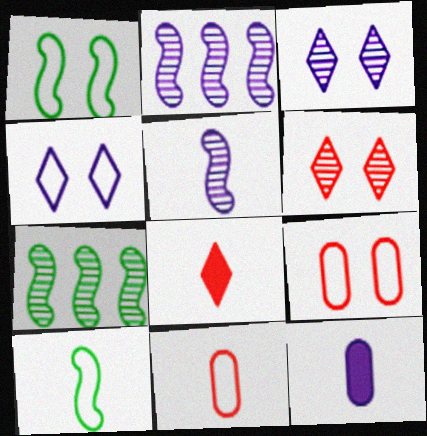[[1, 4, 9], 
[2, 4, 12]]